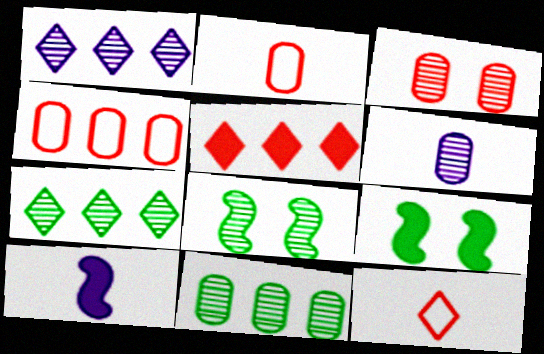[[1, 2, 9], 
[3, 6, 11]]